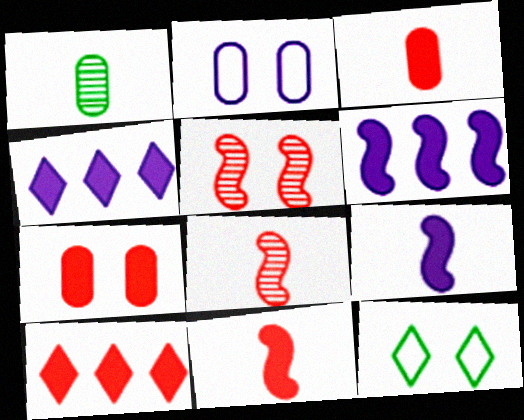[[7, 10, 11]]